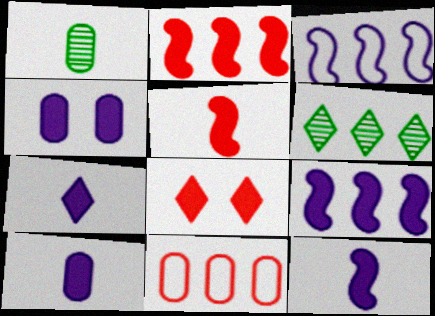[[1, 3, 8], 
[1, 4, 11], 
[4, 7, 9], 
[6, 9, 11], 
[7, 10, 12]]